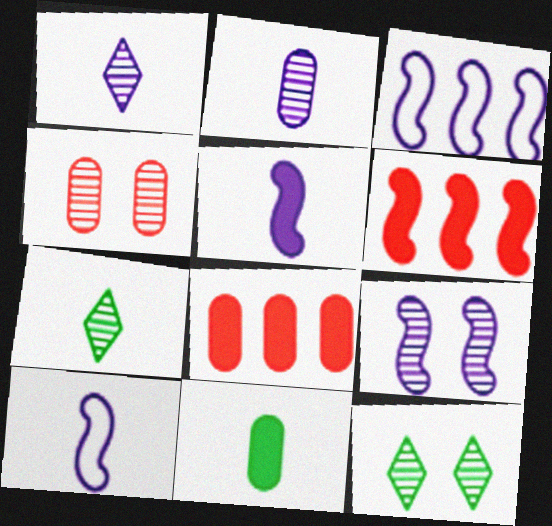[[3, 5, 9], 
[4, 9, 12], 
[8, 10, 12]]